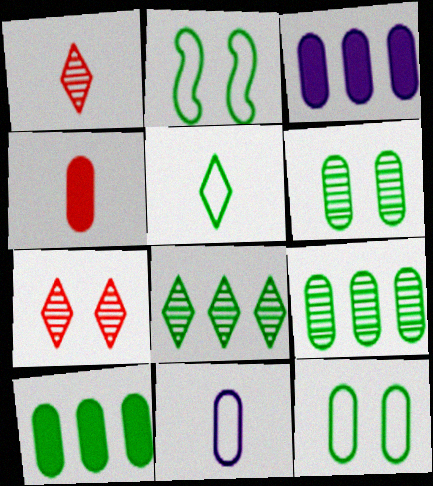[[1, 2, 3]]